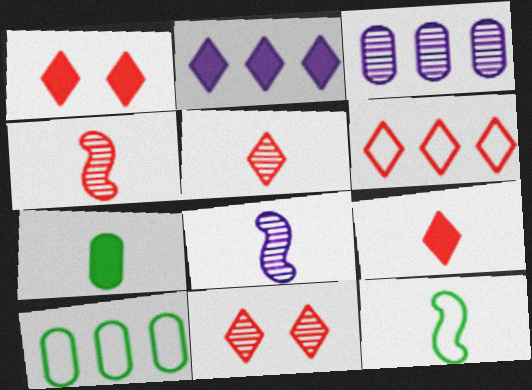[[1, 3, 12], 
[1, 5, 6], 
[1, 8, 10], 
[6, 9, 11]]